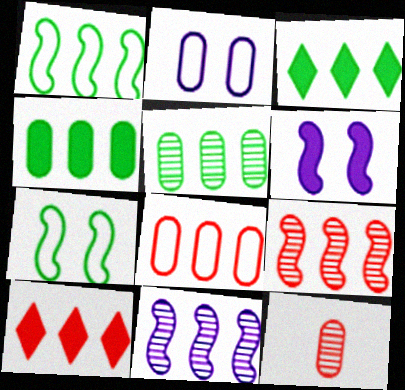[[1, 3, 5], 
[2, 4, 12], 
[3, 8, 11], 
[8, 9, 10]]